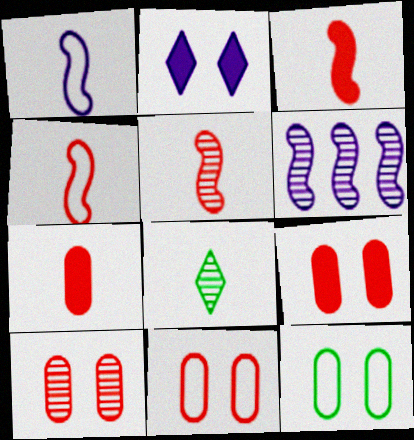[[1, 7, 8], 
[3, 4, 5], 
[6, 8, 10], 
[9, 10, 11]]